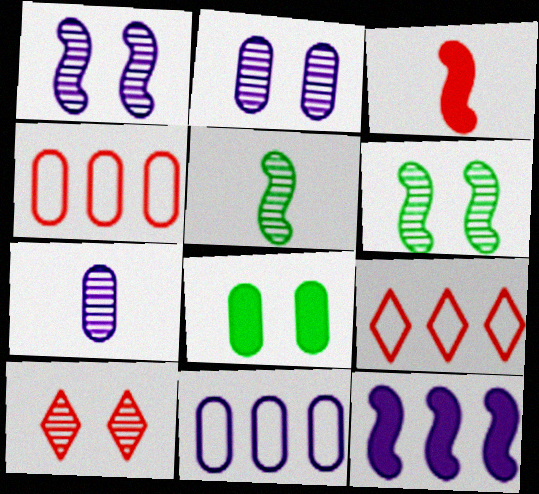[[2, 6, 10], 
[3, 4, 10], 
[4, 7, 8]]